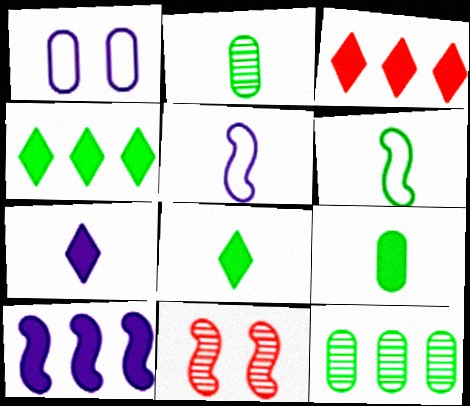[[2, 6, 8], 
[6, 10, 11]]